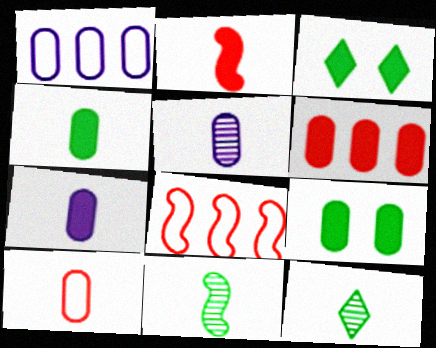[[3, 5, 8], 
[4, 5, 10], 
[6, 7, 9]]